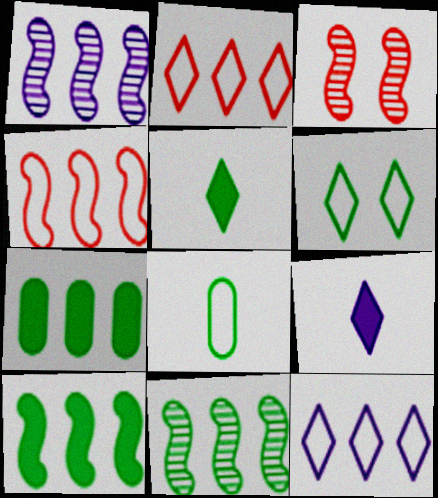[[1, 2, 7], 
[1, 4, 10]]